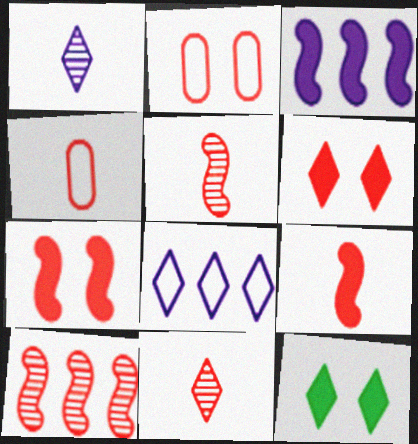[[4, 6, 10], 
[4, 9, 11], 
[8, 11, 12]]